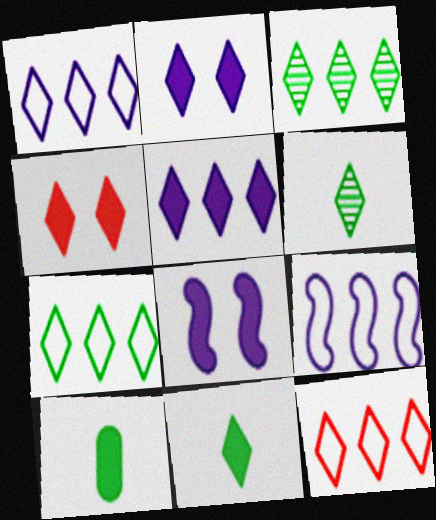[[1, 4, 6], 
[1, 7, 12], 
[2, 6, 12], 
[3, 5, 12], 
[4, 5, 11]]